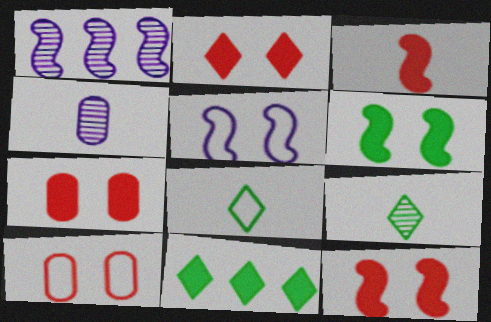[[1, 7, 8], 
[2, 7, 12], 
[3, 4, 8]]